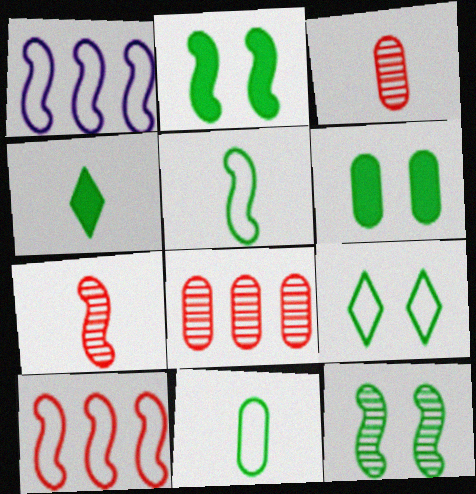[[1, 2, 7], 
[6, 9, 12]]